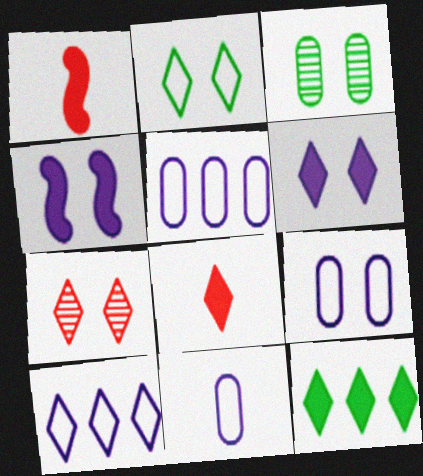[[1, 3, 10], 
[2, 6, 7], 
[5, 9, 11], 
[6, 8, 12]]